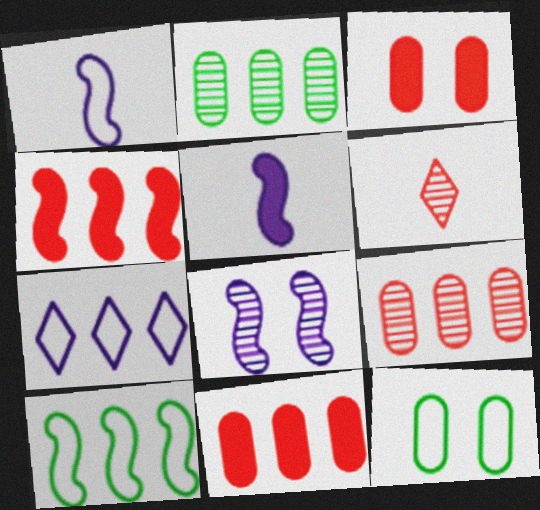[[2, 4, 7], 
[2, 6, 8]]